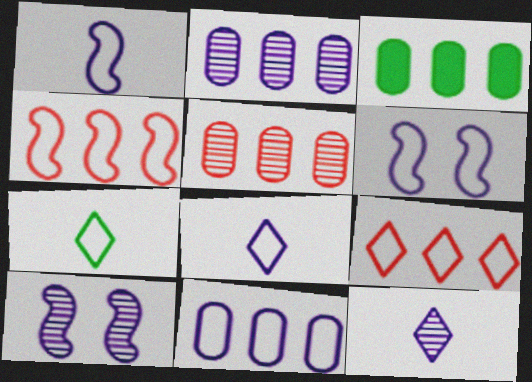[[2, 10, 12], 
[3, 5, 11], 
[6, 8, 11]]